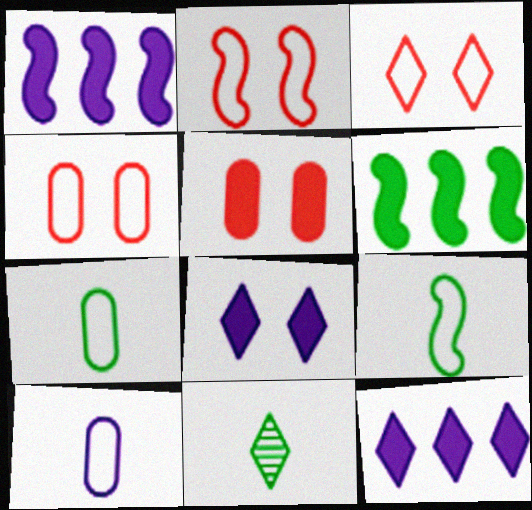[[1, 4, 11], 
[2, 3, 4], 
[3, 11, 12]]